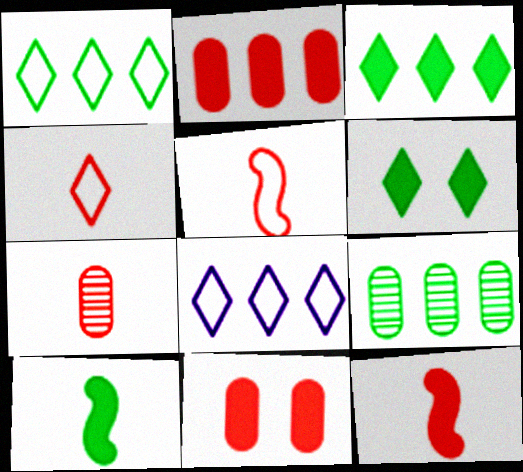[[4, 7, 12]]